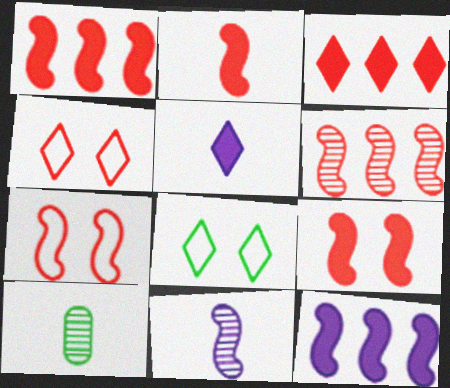[[1, 2, 9], 
[2, 6, 7], 
[4, 10, 12]]